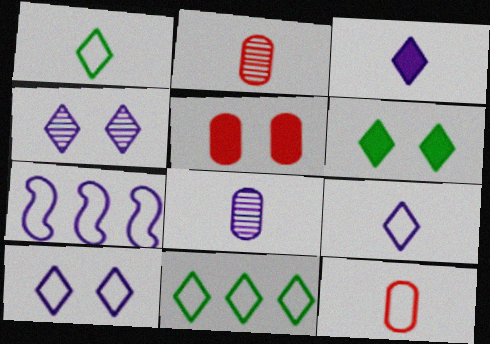[[2, 6, 7]]